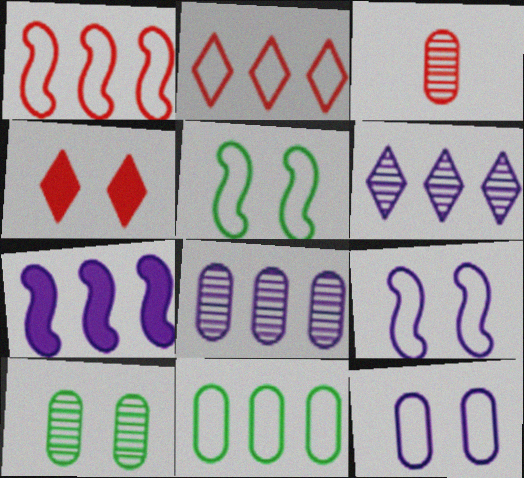[[1, 3, 4], 
[3, 8, 10], 
[4, 9, 10]]